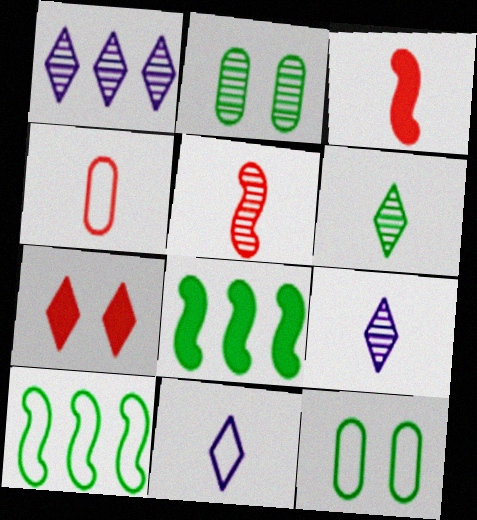[[1, 2, 5], 
[1, 3, 12], 
[6, 8, 12]]